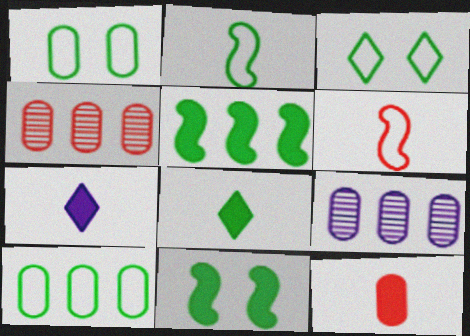[[1, 9, 12], 
[2, 3, 10]]